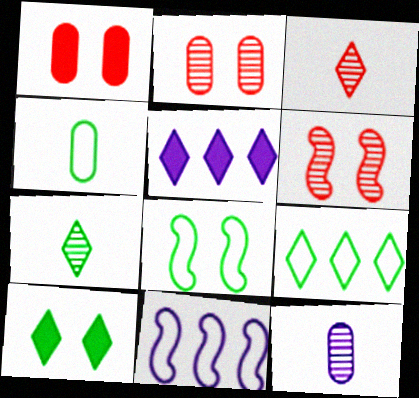[[1, 7, 11], 
[4, 5, 6], 
[4, 8, 9], 
[7, 9, 10]]